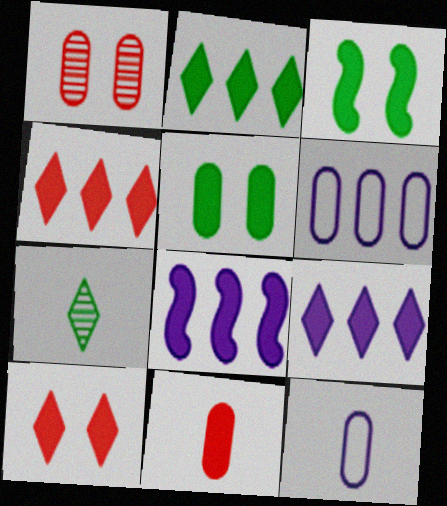[[2, 4, 9], 
[3, 9, 11]]